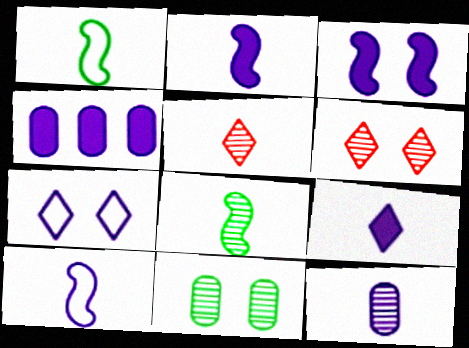[[1, 4, 6], 
[3, 4, 9], 
[5, 8, 12], 
[9, 10, 12]]